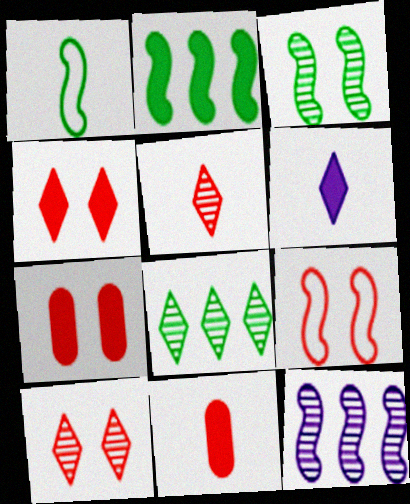[[1, 2, 3], 
[2, 6, 7], 
[7, 9, 10]]